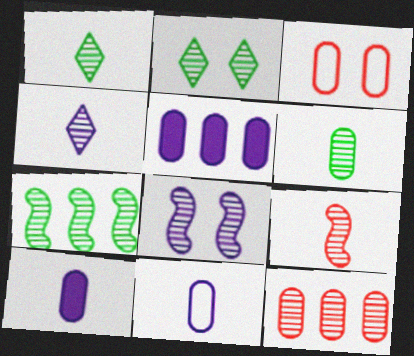[[1, 8, 12], 
[2, 6, 7], 
[3, 5, 6], 
[4, 6, 9], 
[7, 8, 9]]